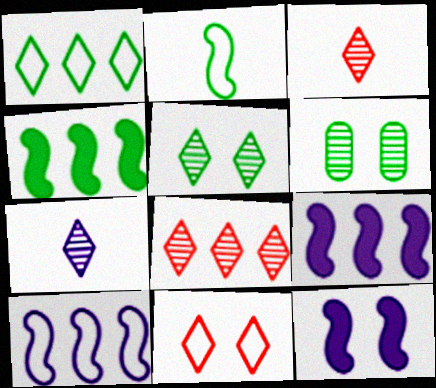[[5, 7, 8], 
[6, 11, 12]]